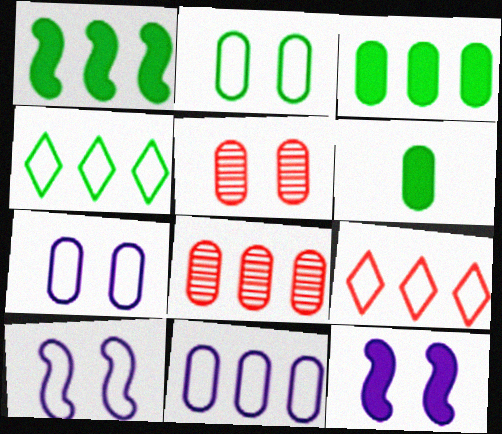[[3, 8, 11], 
[5, 6, 11], 
[6, 7, 8]]